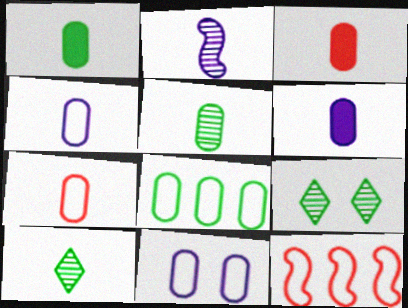[[1, 3, 6], 
[3, 4, 5], 
[5, 6, 7], 
[6, 9, 12], 
[7, 8, 11]]